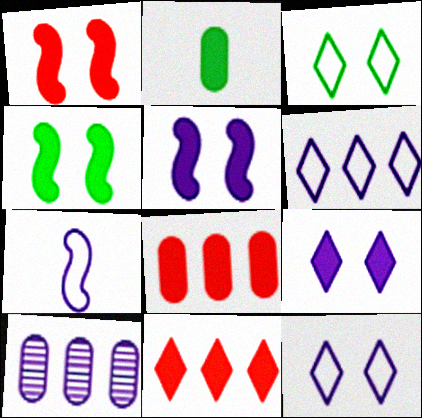[[1, 4, 5], 
[2, 5, 11], 
[7, 9, 10]]